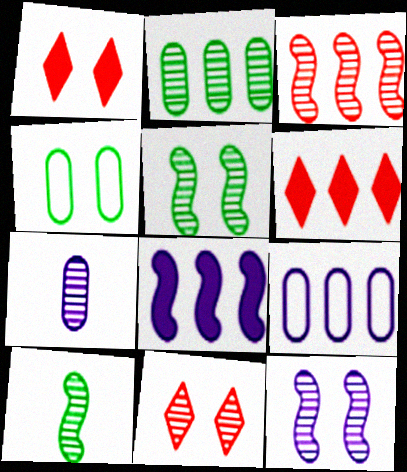[[1, 4, 12], 
[1, 9, 10], 
[3, 10, 12]]